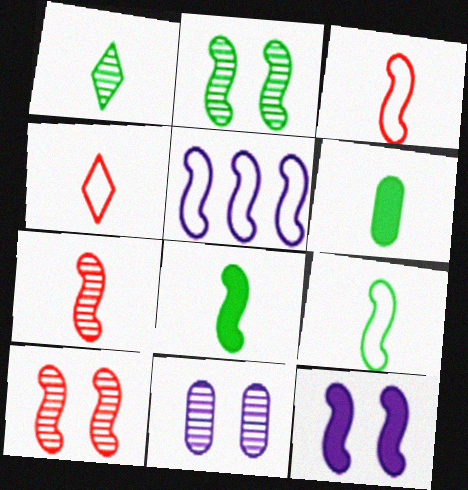[[1, 6, 9], 
[5, 8, 10]]